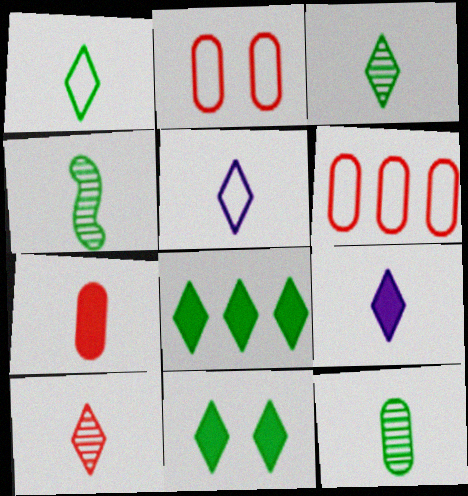[[1, 9, 10], 
[3, 4, 12], 
[4, 5, 7]]